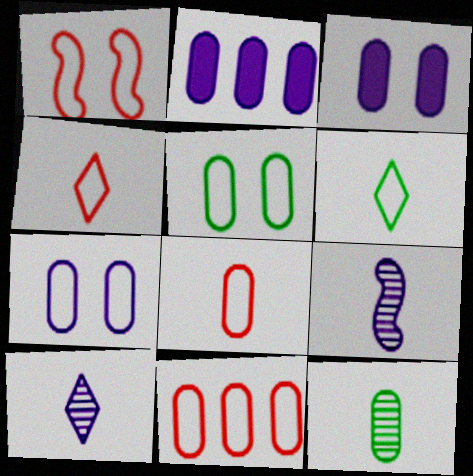[[1, 4, 11], 
[3, 11, 12]]